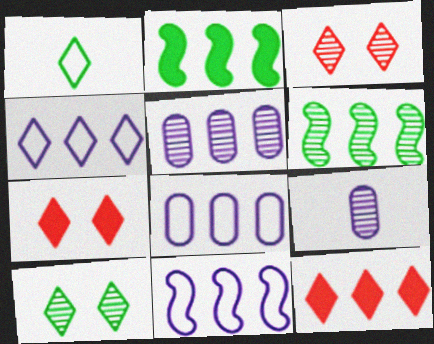[[3, 6, 9], 
[4, 8, 11], 
[6, 8, 12]]